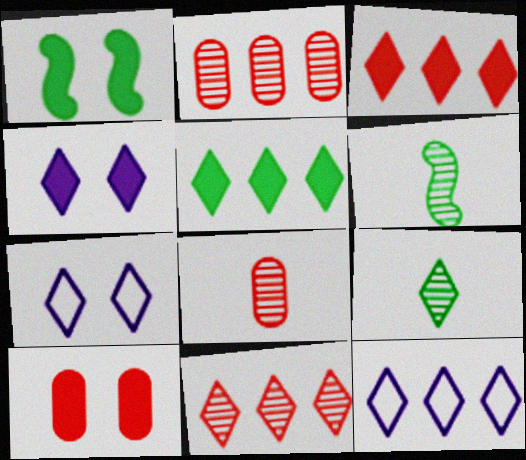[[1, 4, 10], 
[1, 8, 12], 
[3, 7, 9], 
[5, 11, 12], 
[6, 10, 12]]